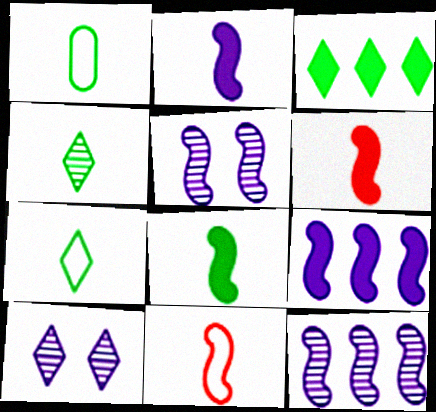[[1, 4, 8], 
[2, 6, 8]]